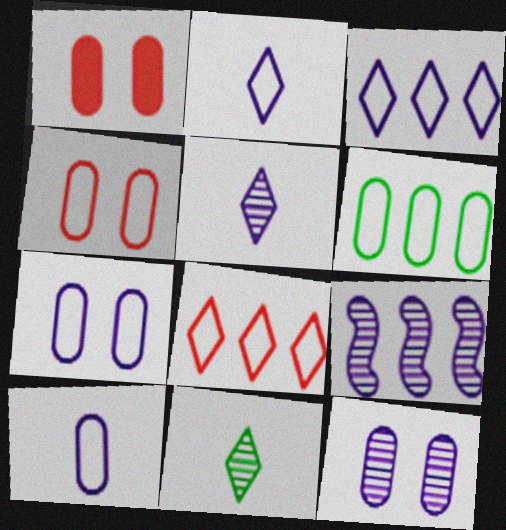[[4, 6, 10], 
[5, 9, 12]]